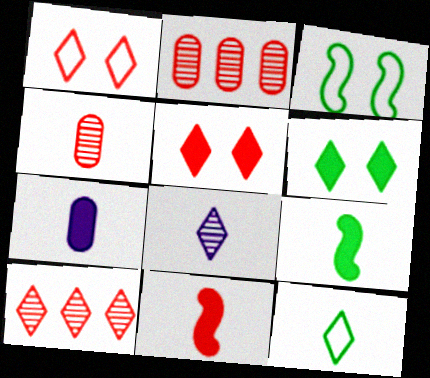[[1, 2, 11], 
[3, 7, 10]]